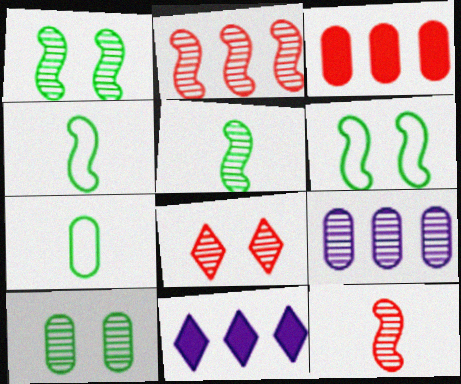[[5, 8, 9]]